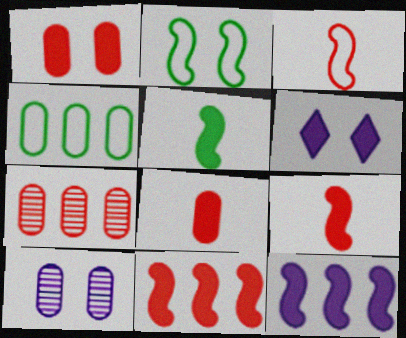[[4, 8, 10]]